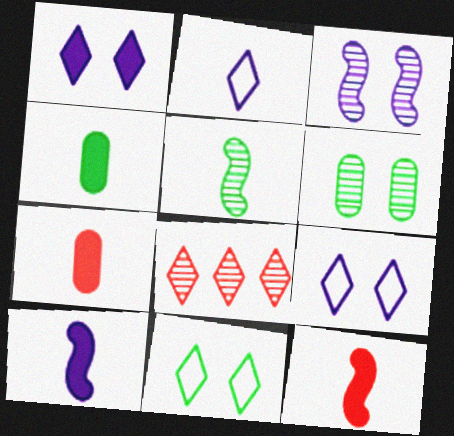[[2, 5, 7]]